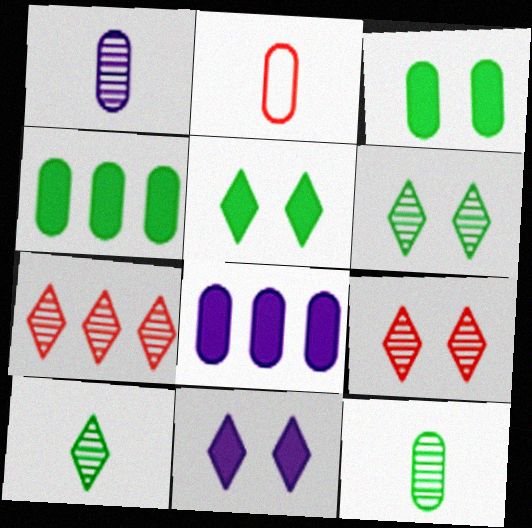[]